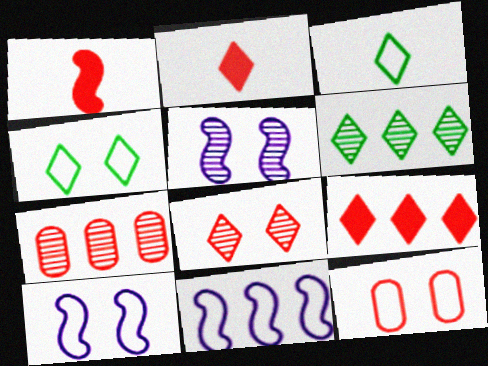[[3, 11, 12], 
[4, 10, 12]]